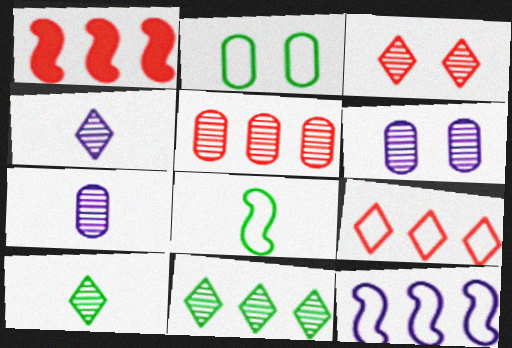[[1, 2, 4], 
[1, 5, 9], 
[3, 4, 11]]